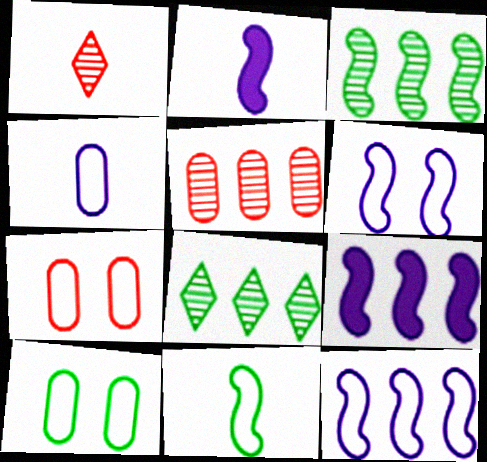[[1, 9, 10], 
[2, 7, 8]]